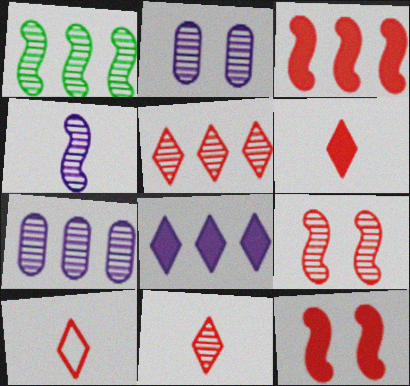[[1, 2, 11], 
[1, 4, 9], 
[1, 5, 7], 
[6, 10, 11]]